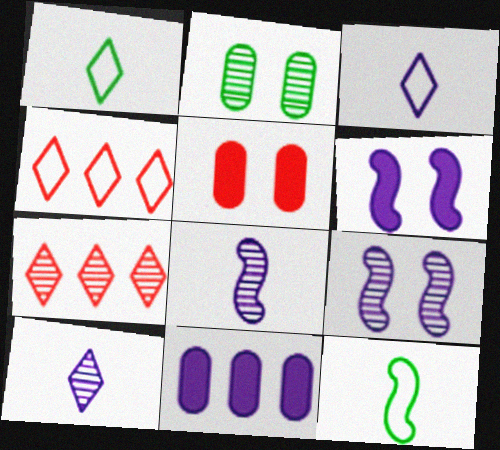[[2, 7, 8], 
[3, 9, 11]]